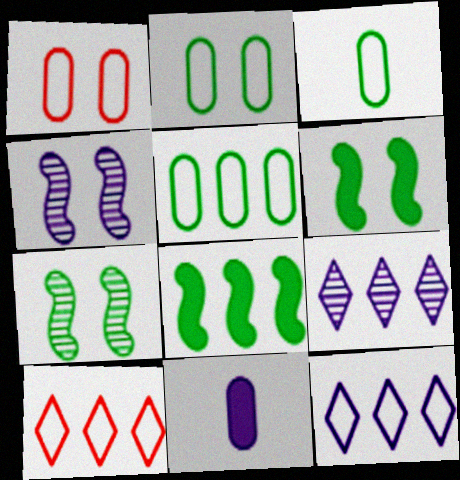[[2, 3, 5], 
[4, 11, 12], 
[7, 10, 11]]